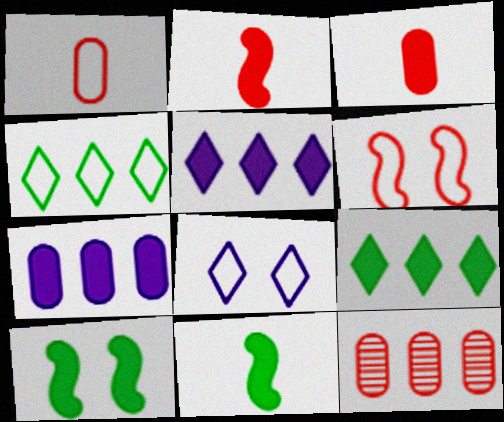[[3, 5, 10], 
[8, 11, 12]]